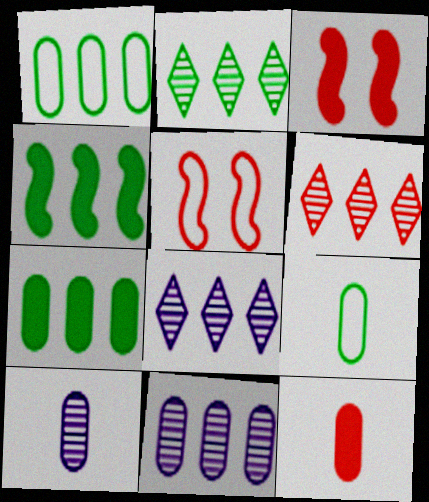[[1, 2, 4], 
[2, 6, 8], 
[3, 8, 9], 
[5, 6, 12], 
[9, 10, 12]]